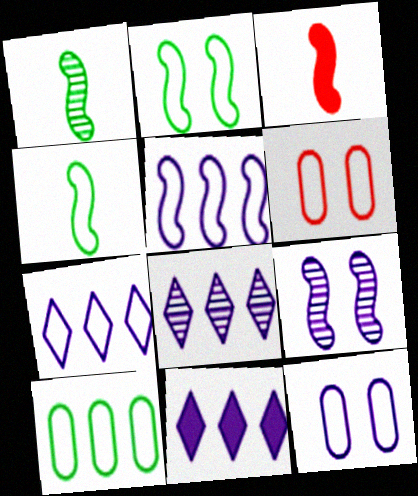[[1, 6, 11], 
[4, 6, 7], 
[7, 8, 11]]